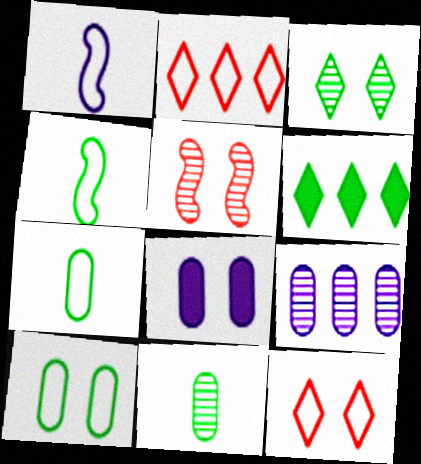[[1, 2, 10]]